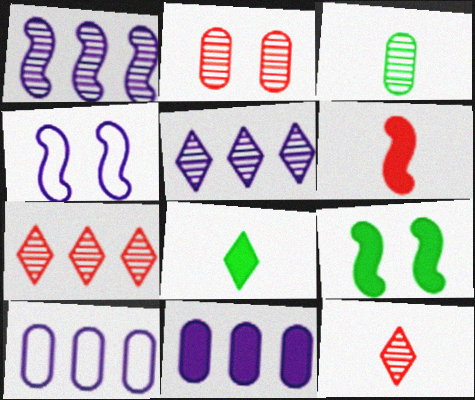[[9, 10, 12]]